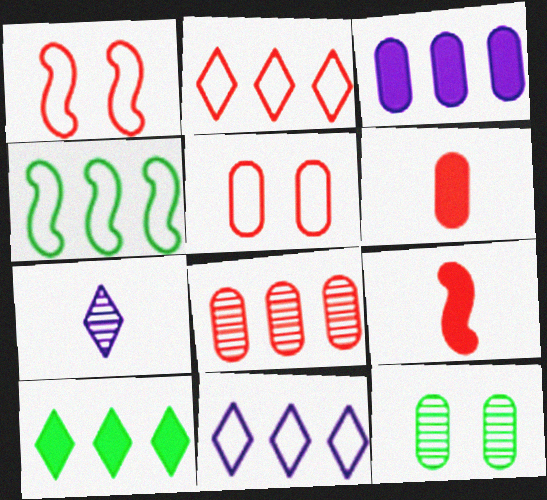[[5, 6, 8], 
[9, 11, 12]]